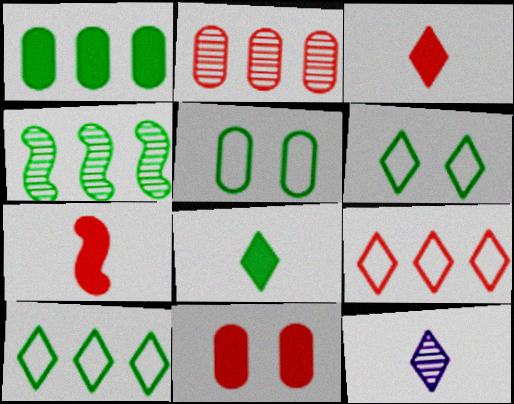[[1, 4, 10], 
[4, 5, 8]]